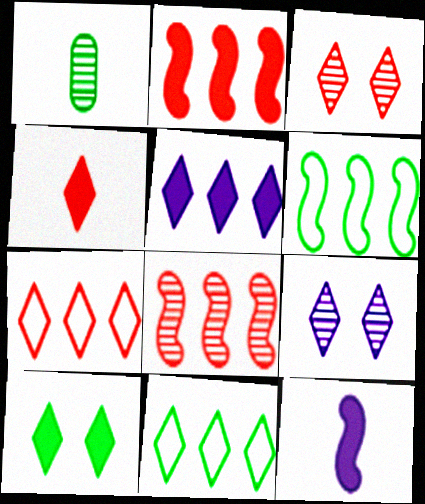[[1, 6, 10], 
[1, 8, 9], 
[3, 4, 7], 
[4, 5, 10], 
[4, 9, 11]]